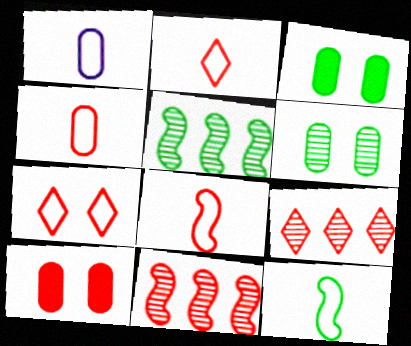[[1, 2, 12], 
[2, 4, 8], 
[2, 10, 11], 
[8, 9, 10]]